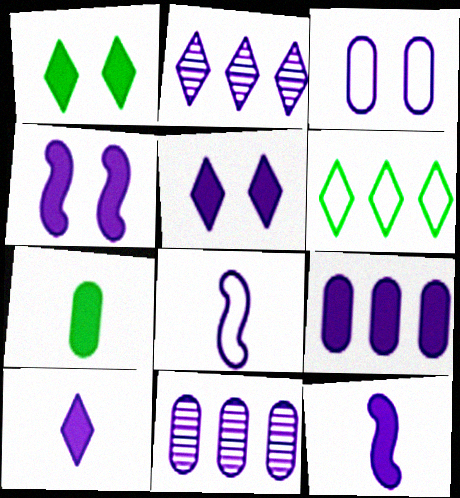[[2, 3, 12], 
[4, 9, 10], 
[5, 8, 11], 
[5, 9, 12]]